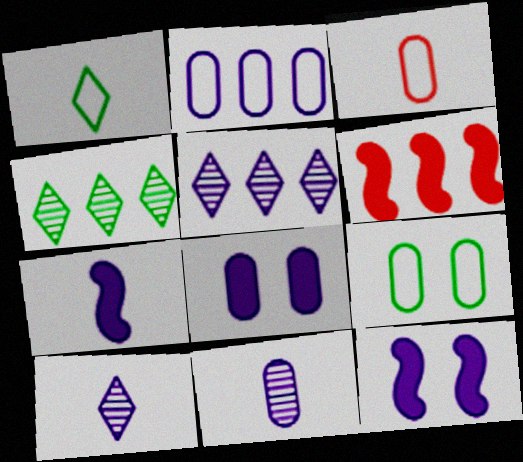[[2, 3, 9], 
[2, 4, 6], 
[2, 8, 11], 
[2, 10, 12], 
[3, 4, 12], 
[6, 9, 10]]